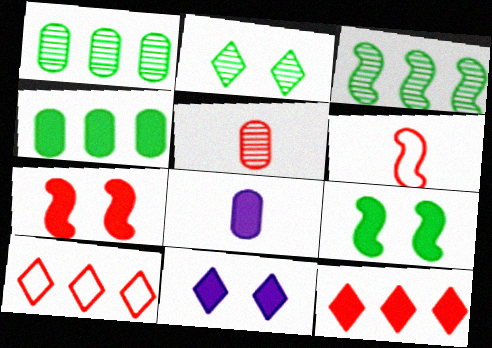[[1, 6, 11], 
[5, 7, 10], 
[8, 9, 12]]